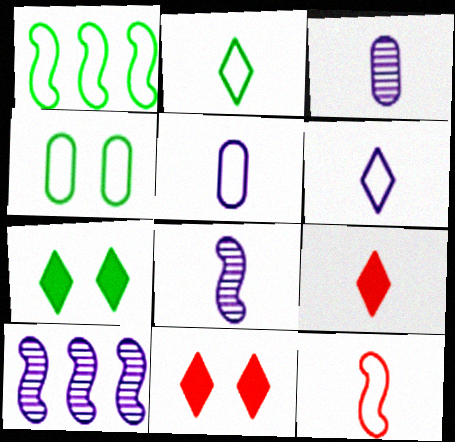[[1, 2, 4], 
[1, 3, 11], 
[2, 5, 12], 
[4, 9, 10]]